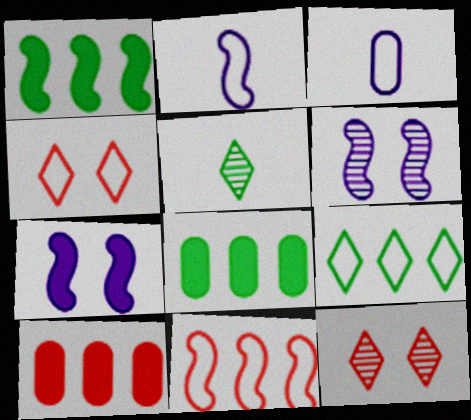[[1, 3, 12], 
[2, 8, 12]]